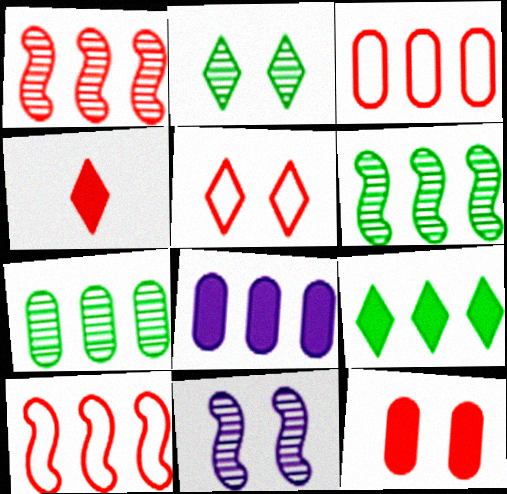[[3, 7, 8]]